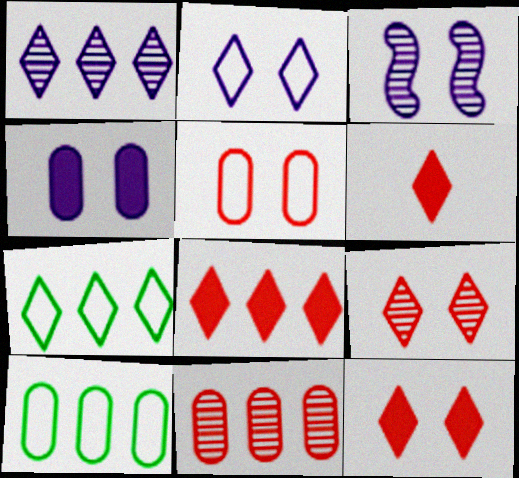[[1, 7, 8], 
[2, 3, 4], 
[3, 6, 10], 
[6, 8, 12]]